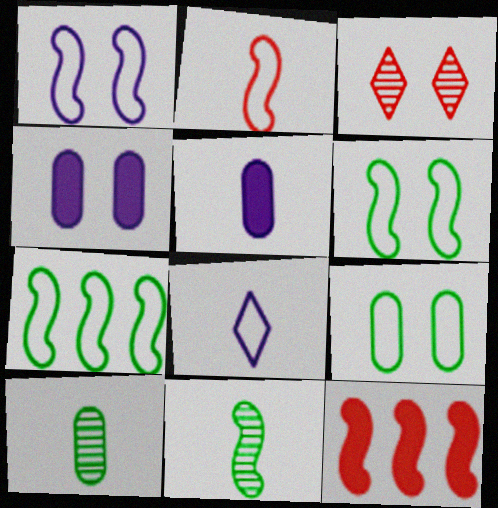[[1, 2, 7], 
[1, 11, 12], 
[3, 4, 6], 
[3, 5, 7]]